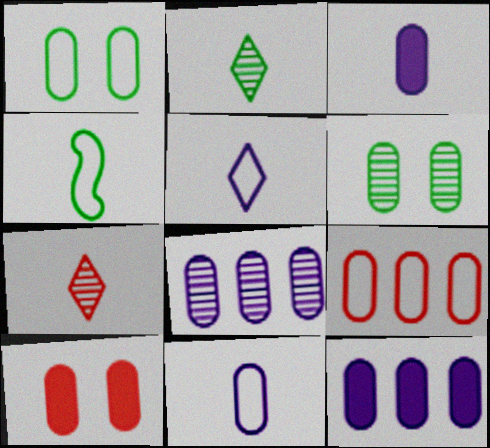[[1, 9, 11], 
[3, 4, 7], 
[3, 6, 9]]